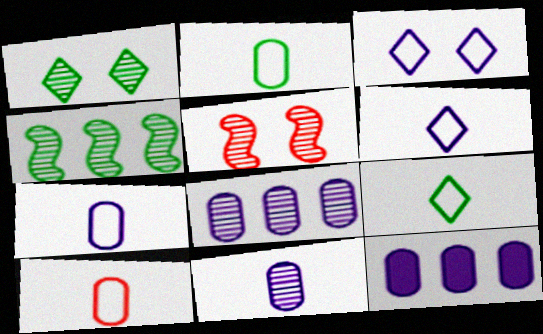[[2, 7, 10], 
[5, 9, 12]]